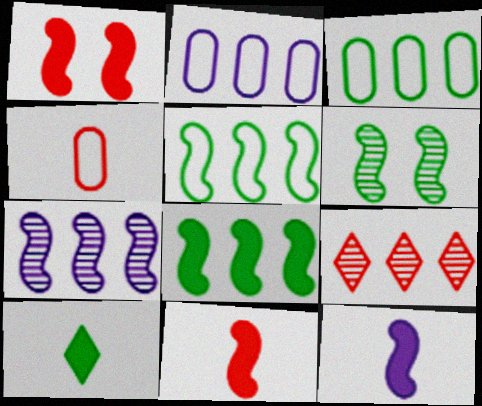[[1, 4, 9], 
[1, 8, 12], 
[2, 8, 9], 
[3, 6, 10]]